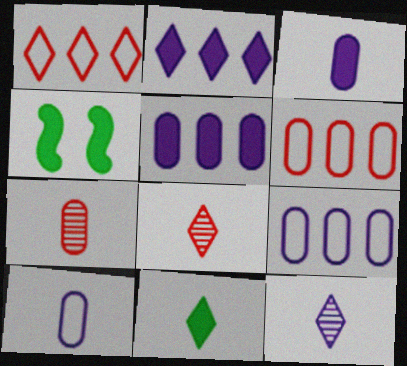[[4, 6, 12], 
[4, 8, 9]]